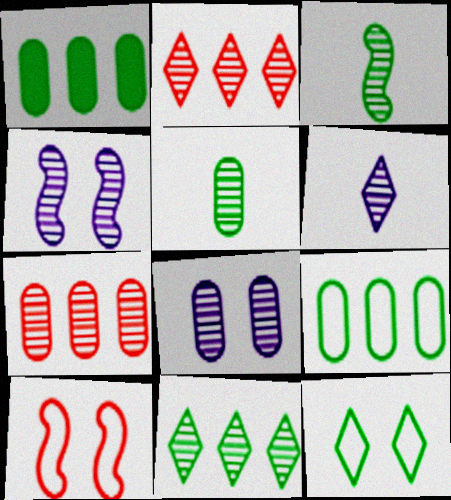[[1, 3, 12], 
[1, 6, 10], 
[2, 3, 8], 
[2, 4, 5], 
[5, 7, 8]]